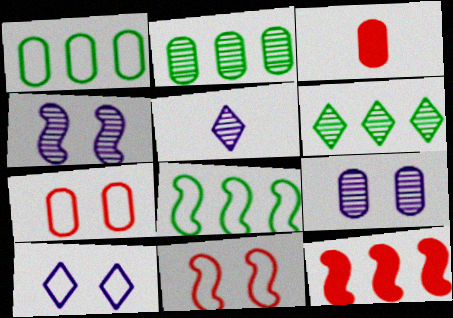[[1, 3, 9]]